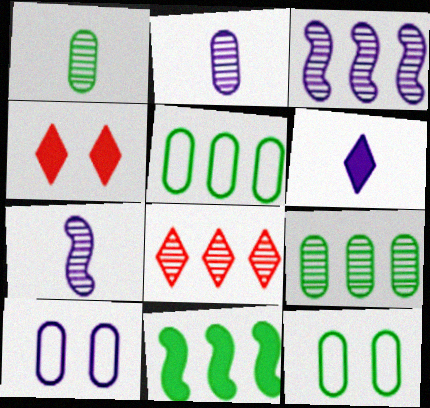[[3, 6, 10], 
[3, 8, 9], 
[4, 5, 7]]